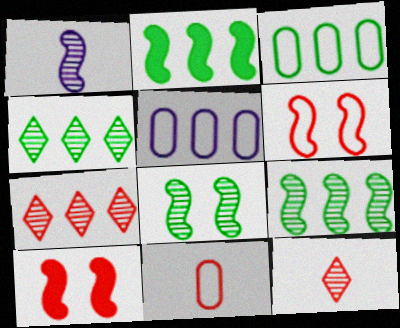[[1, 2, 6], 
[2, 3, 4], 
[2, 5, 7], 
[7, 10, 11]]